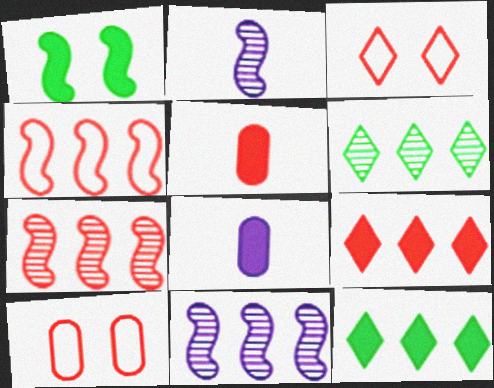[[1, 2, 4], 
[1, 8, 9], 
[2, 10, 12], 
[3, 5, 7]]